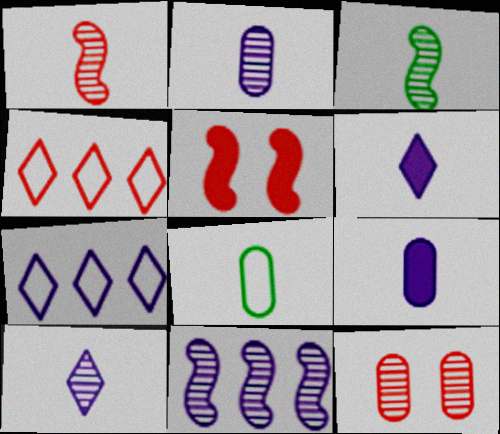[[1, 6, 8]]